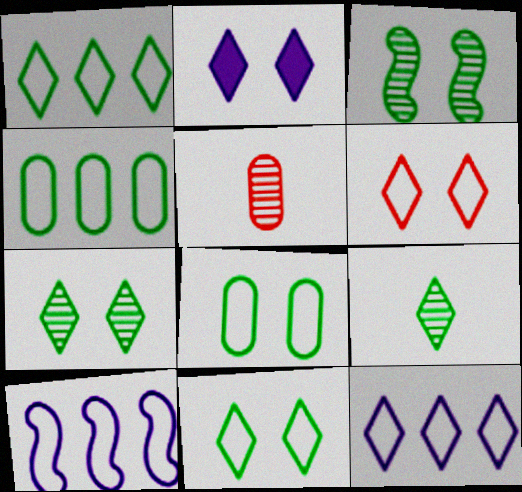[[2, 6, 7]]